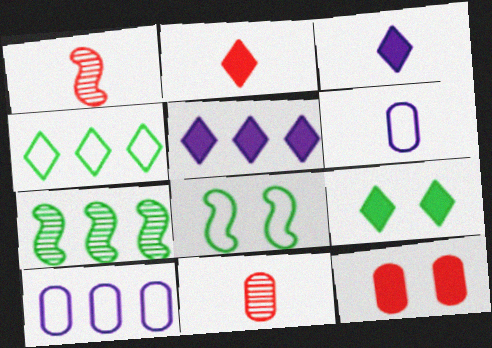[[1, 9, 10], 
[2, 5, 9], 
[5, 8, 11]]